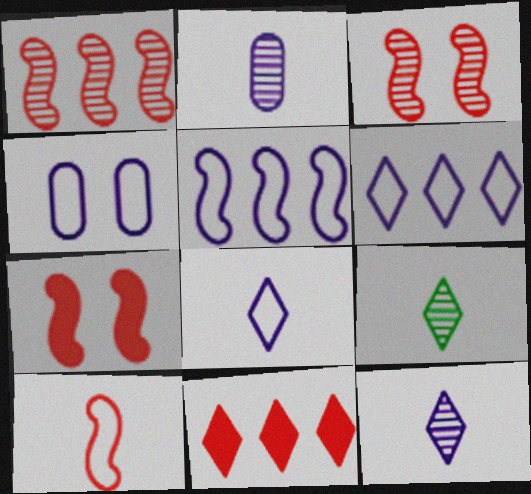[[1, 7, 10], 
[4, 5, 8]]